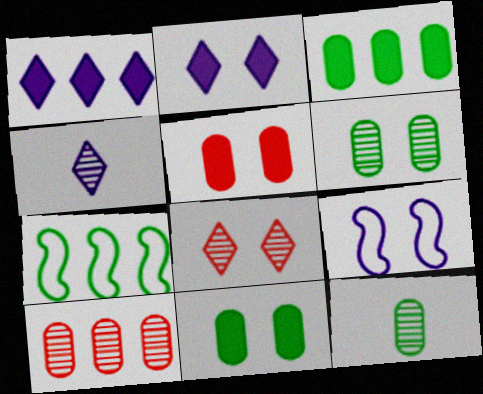[[1, 7, 10], 
[4, 5, 7], 
[8, 9, 11]]